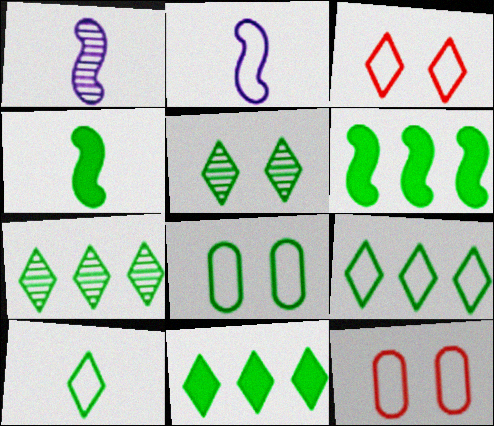[[1, 11, 12], 
[2, 9, 12], 
[4, 7, 8], 
[5, 10, 11], 
[7, 9, 11]]